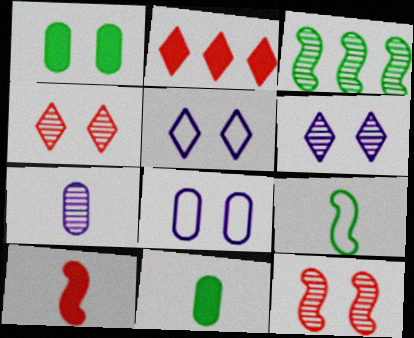[[1, 5, 12], 
[3, 4, 7]]